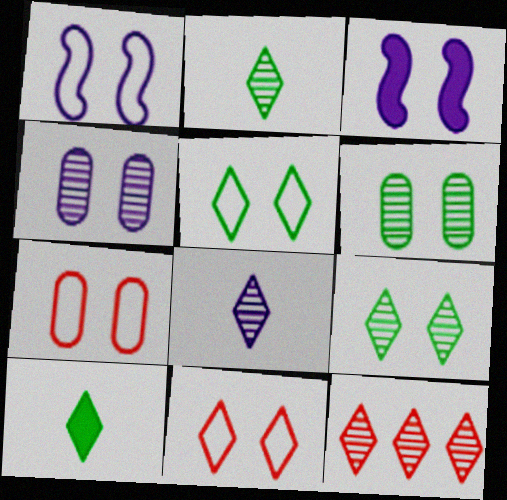[[1, 5, 7], 
[3, 6, 11], 
[3, 7, 9], 
[8, 9, 12]]